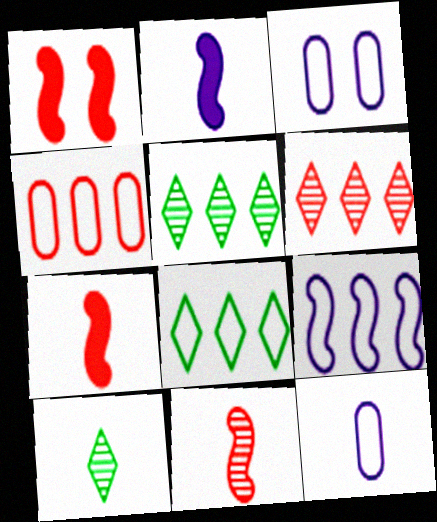[[1, 5, 12], 
[3, 5, 7], 
[4, 8, 9], 
[7, 10, 12]]